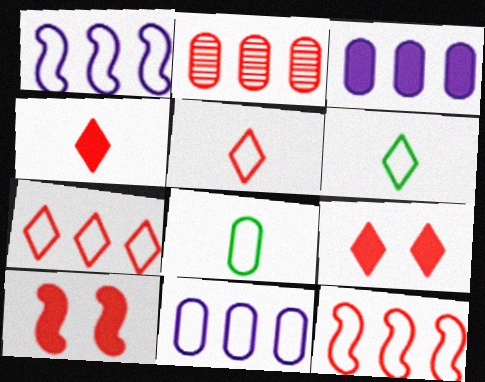[[2, 5, 10]]